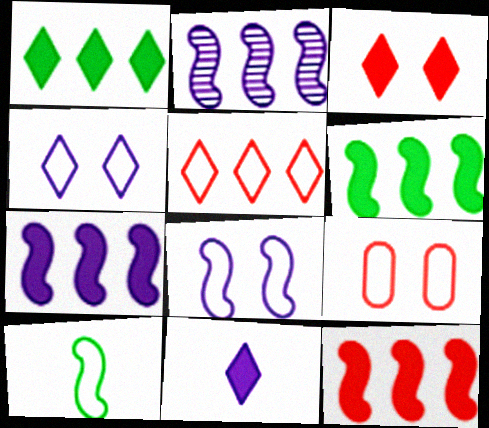[[1, 3, 11], 
[6, 7, 12]]